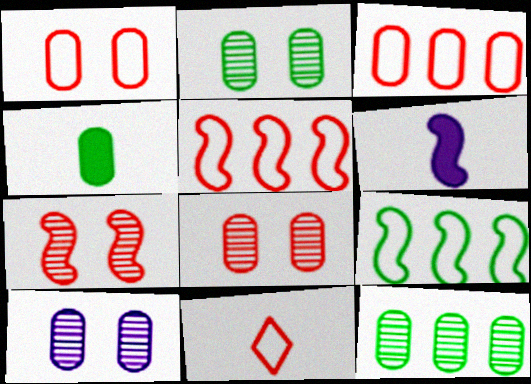[[1, 5, 11], 
[2, 8, 10], 
[3, 4, 10], 
[6, 7, 9]]